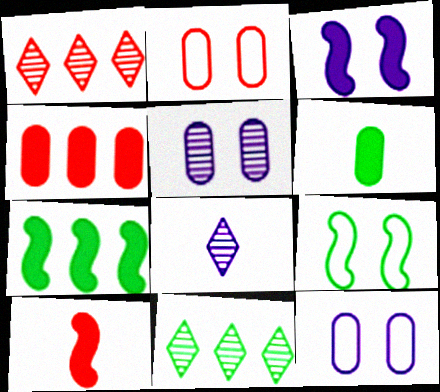[[1, 2, 10], 
[2, 7, 8], 
[3, 7, 10], 
[4, 8, 9], 
[6, 9, 11], 
[10, 11, 12]]